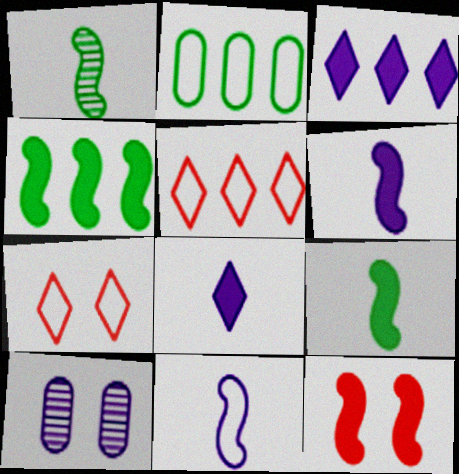[[2, 7, 11], 
[3, 10, 11], 
[4, 6, 12], 
[5, 9, 10]]